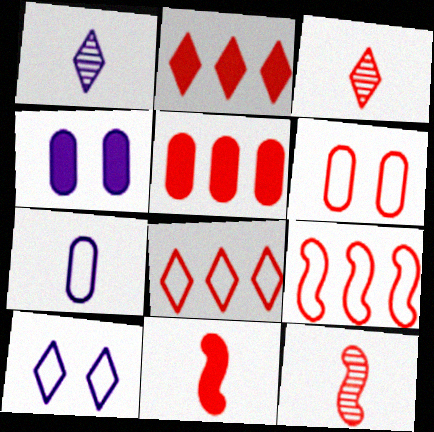[[2, 6, 12]]